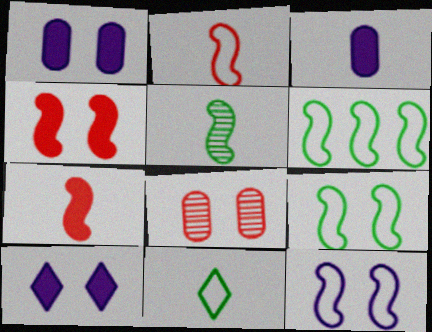[[2, 6, 12], 
[8, 9, 10]]